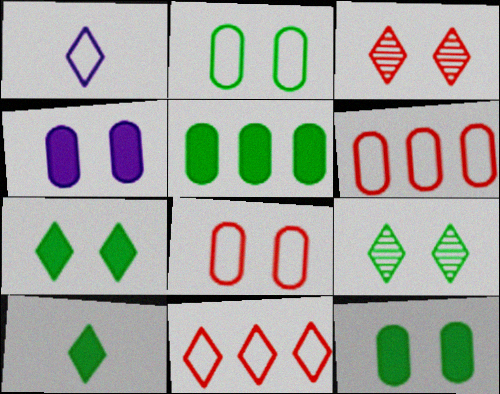[]